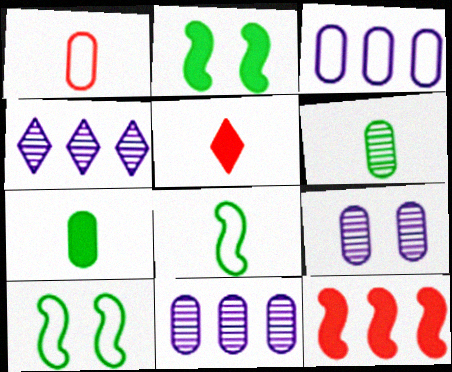[[1, 2, 4], 
[5, 10, 11]]